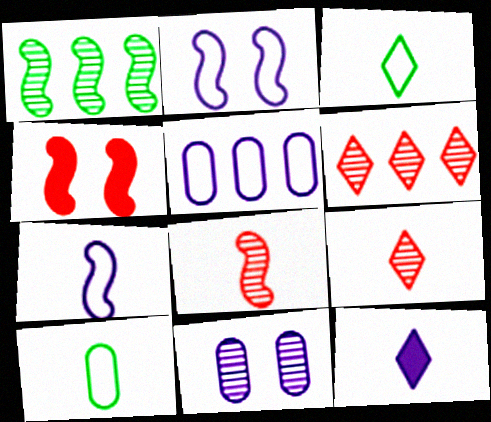[[1, 4, 7], 
[1, 9, 11], 
[3, 9, 12], 
[8, 10, 12]]